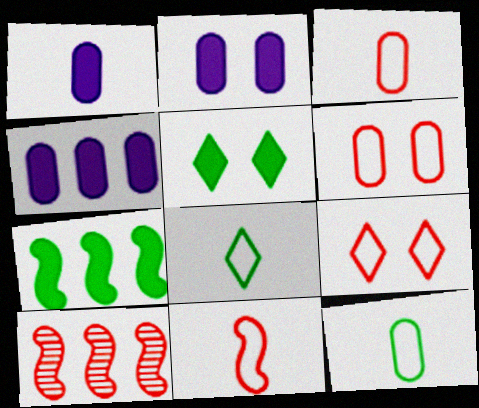[[1, 2, 4], 
[2, 8, 10]]